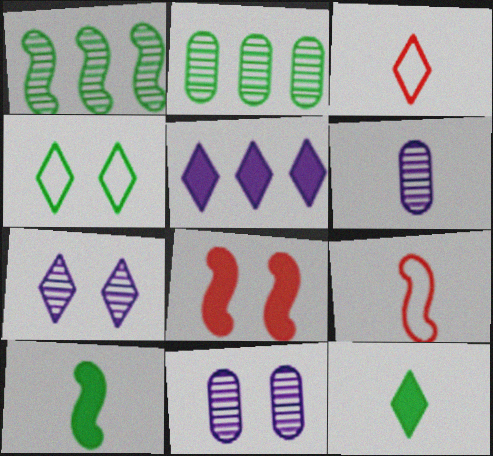[[2, 4, 10], 
[3, 6, 10], 
[4, 8, 11], 
[6, 9, 12]]